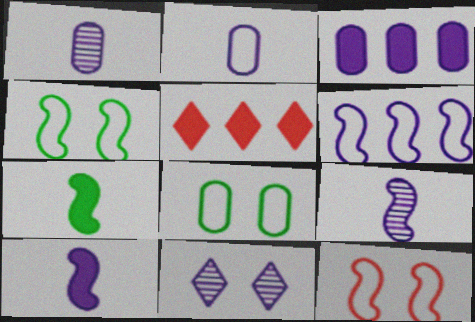[[1, 4, 5], 
[5, 8, 9]]